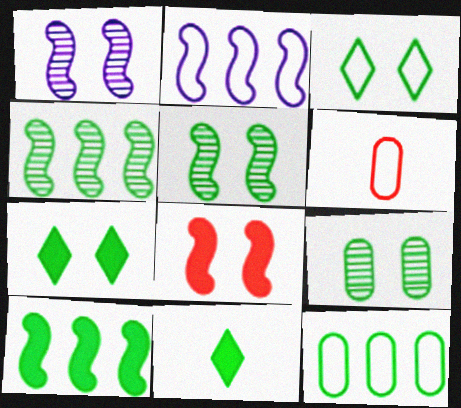[[2, 3, 6], 
[5, 11, 12]]